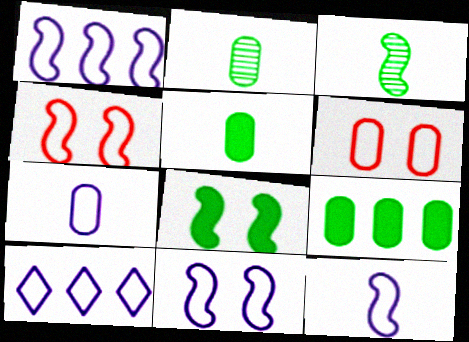[[1, 11, 12], 
[7, 10, 11]]